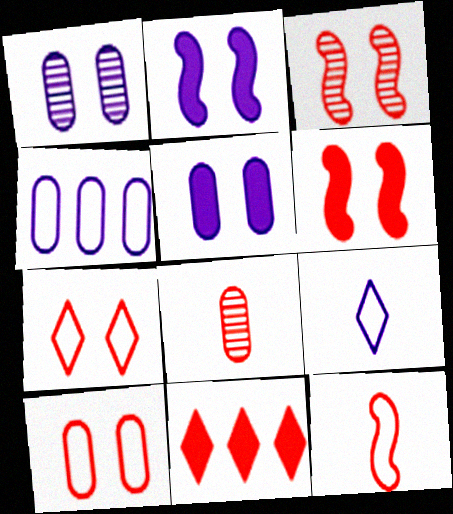[]